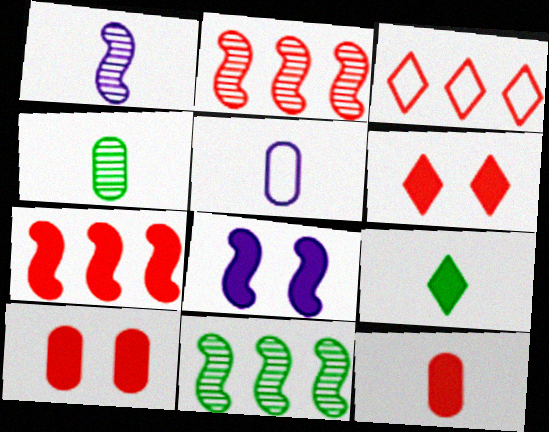[[3, 4, 8], 
[4, 5, 12], 
[5, 6, 11], 
[6, 7, 12]]